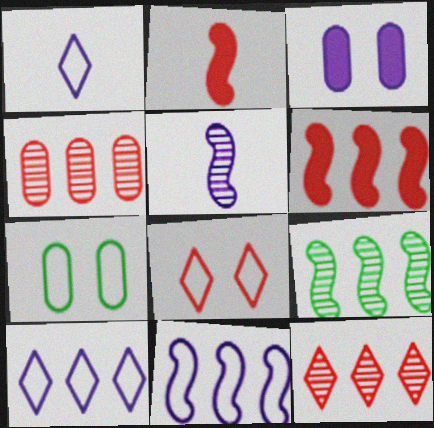[[2, 4, 8], 
[3, 5, 10], 
[6, 9, 11]]